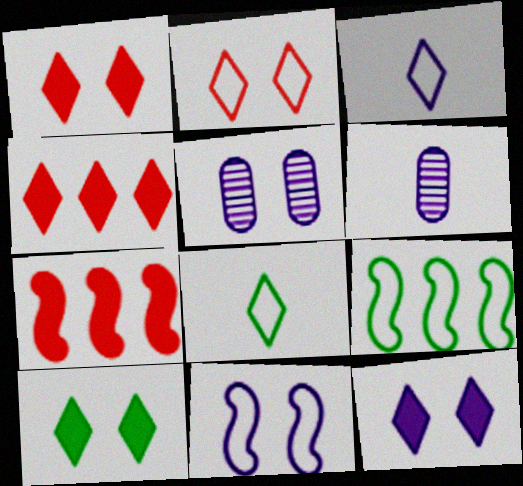[[1, 6, 9], 
[1, 10, 12], 
[5, 7, 8], 
[5, 11, 12]]